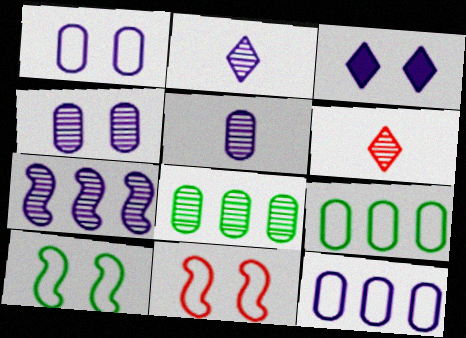[[2, 4, 7]]